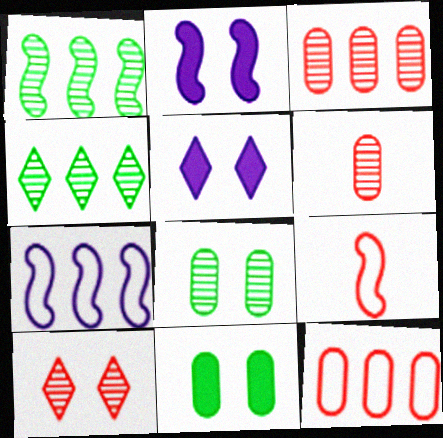[[1, 2, 9]]